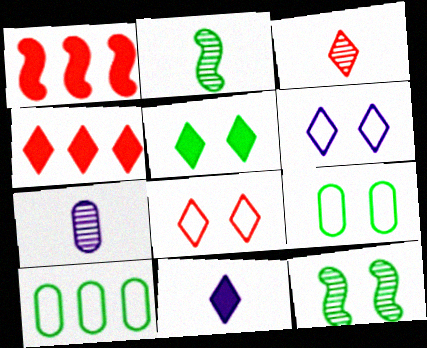[[2, 3, 7], 
[2, 5, 10], 
[3, 4, 8], 
[4, 5, 11], 
[5, 9, 12]]